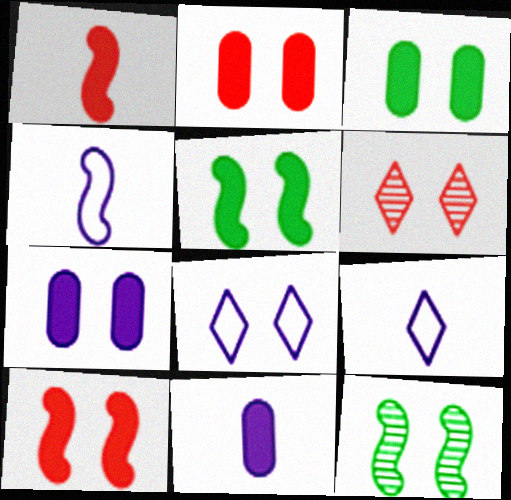[[2, 3, 7], 
[2, 8, 12]]